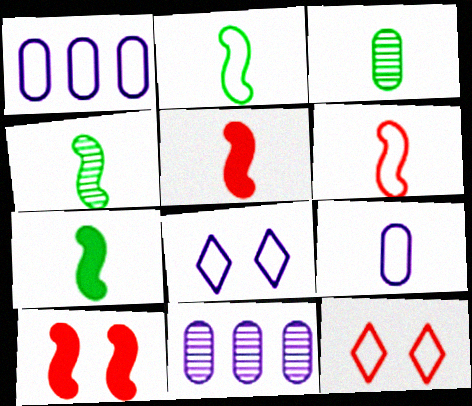[[1, 2, 12], 
[2, 4, 7], 
[7, 11, 12]]